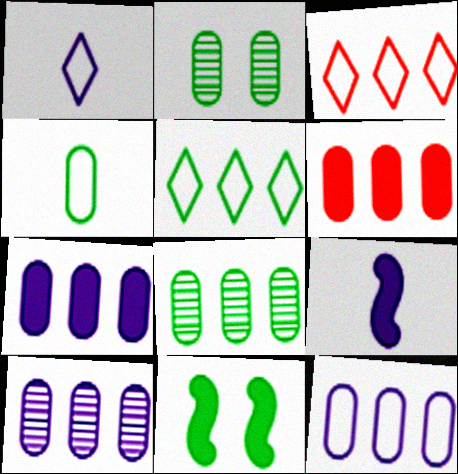[[2, 3, 9], 
[6, 8, 12], 
[7, 10, 12]]